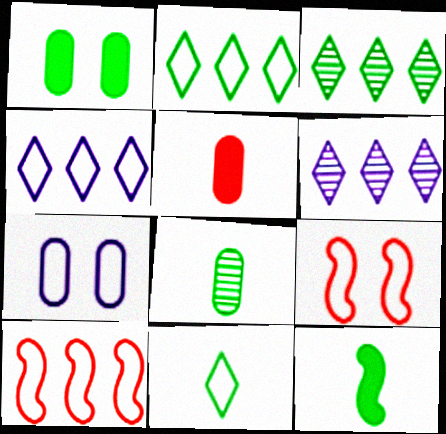[[7, 10, 11], 
[8, 11, 12]]